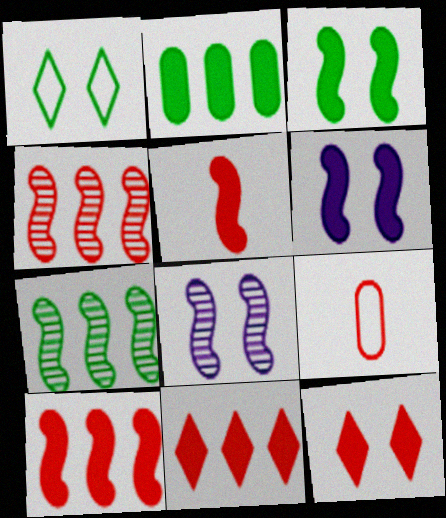[[4, 9, 12]]